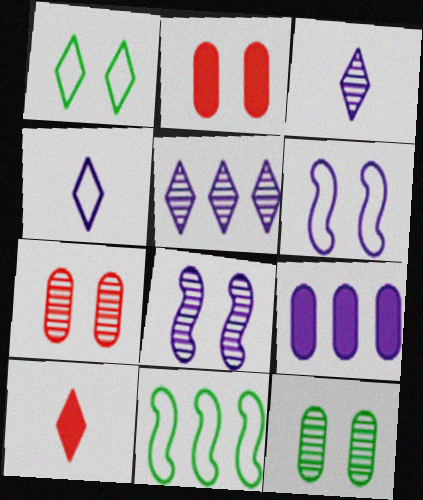[[1, 2, 8], 
[1, 5, 10], 
[2, 3, 11], 
[3, 6, 9], 
[4, 8, 9]]